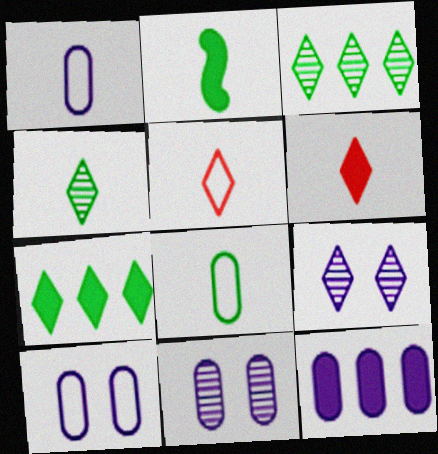[[1, 11, 12], 
[2, 4, 8], 
[5, 7, 9]]